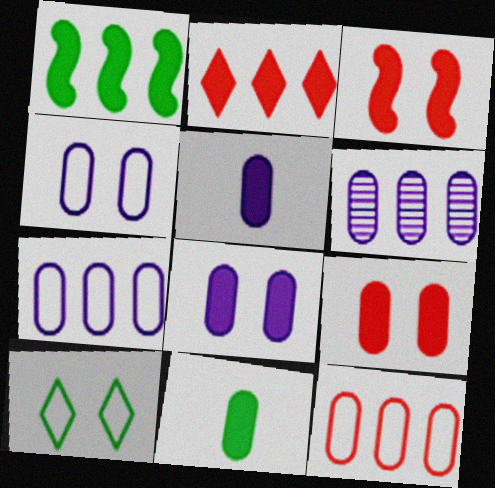[[4, 5, 6]]